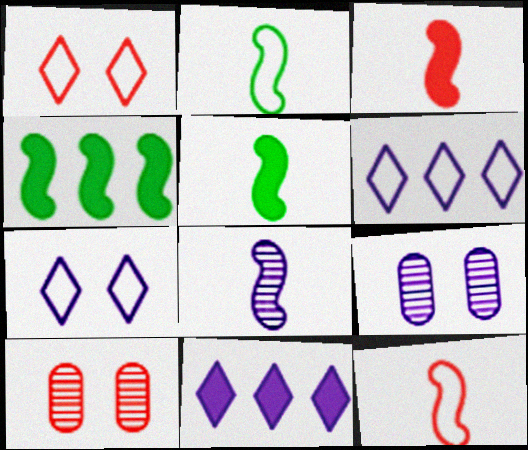[[2, 3, 8], 
[2, 10, 11], 
[5, 6, 10], 
[5, 8, 12]]